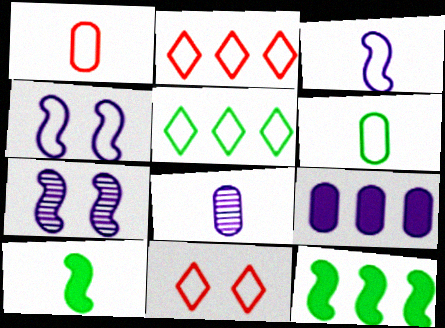[[1, 4, 5], 
[2, 4, 6], 
[8, 11, 12]]